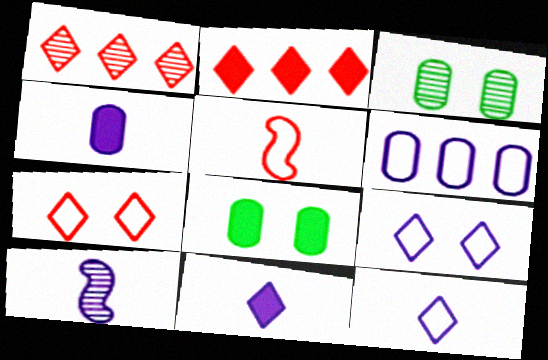[[1, 3, 10], 
[4, 10, 12]]